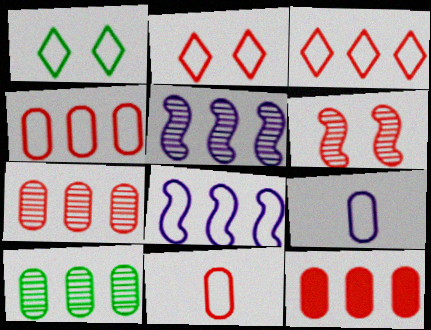[[1, 8, 11], 
[4, 7, 12]]